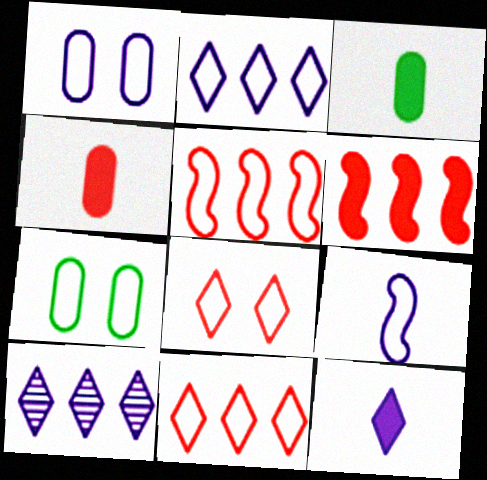[[1, 2, 9], 
[7, 9, 11]]